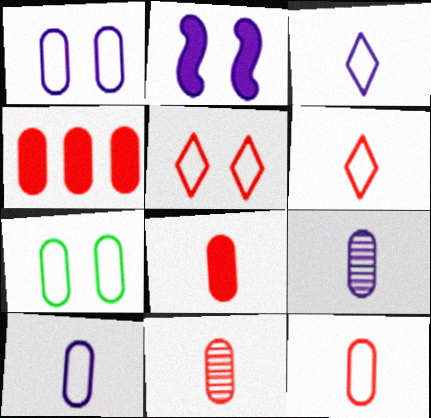[[4, 7, 9], 
[8, 11, 12]]